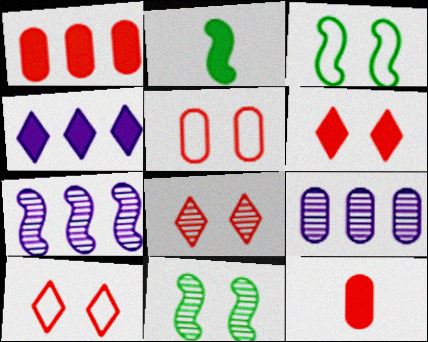[[2, 9, 10], 
[6, 8, 10]]